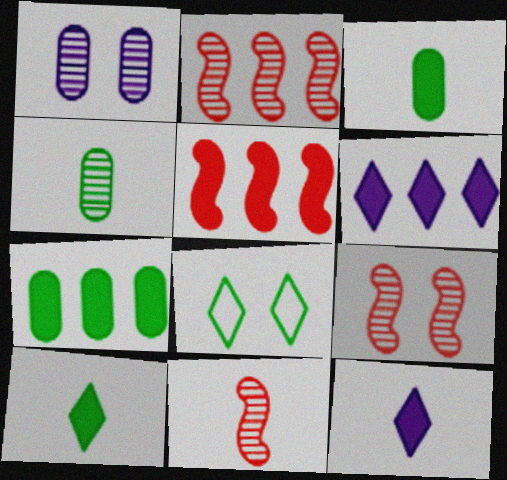[[2, 9, 11], 
[5, 6, 7]]